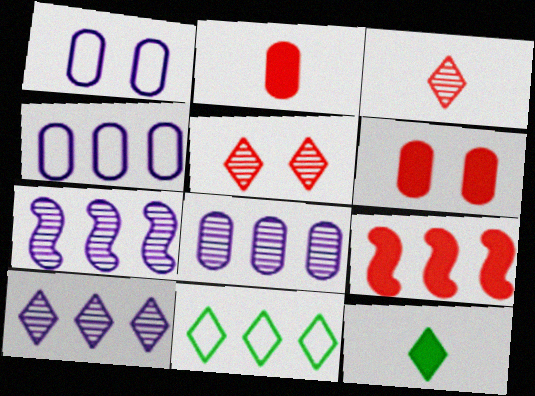[[7, 8, 10], 
[8, 9, 11]]